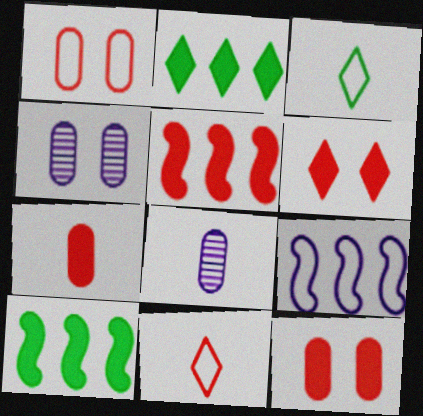[[1, 3, 9], 
[3, 4, 5], 
[4, 10, 11], 
[5, 6, 7]]